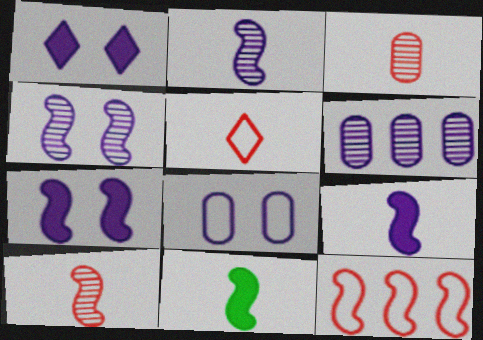[[1, 4, 8], 
[4, 11, 12]]